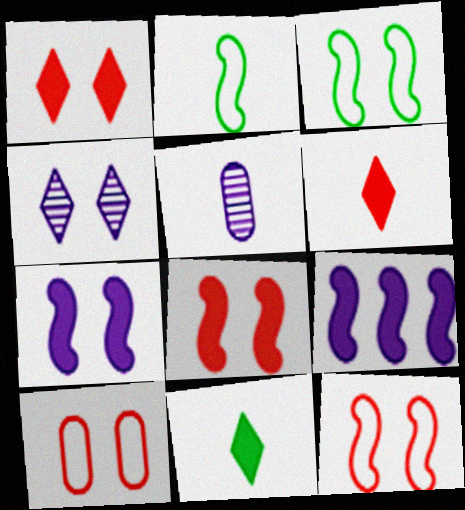[[2, 5, 6]]